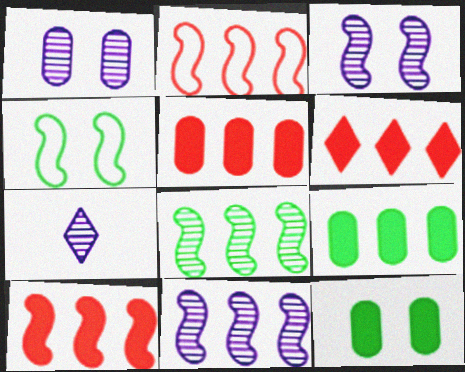[[1, 7, 11], 
[2, 7, 12], 
[4, 5, 7], 
[5, 6, 10]]